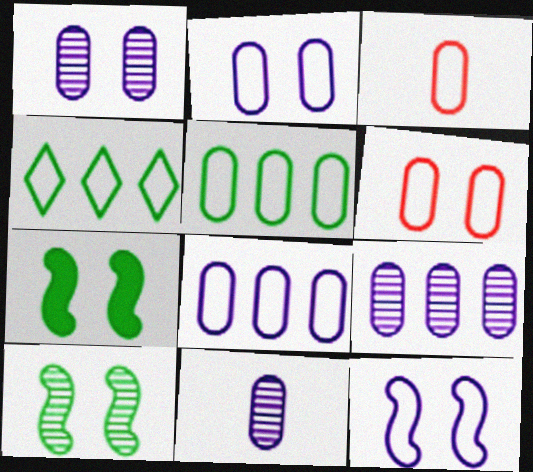[[1, 9, 11], 
[2, 3, 5], 
[3, 4, 12]]